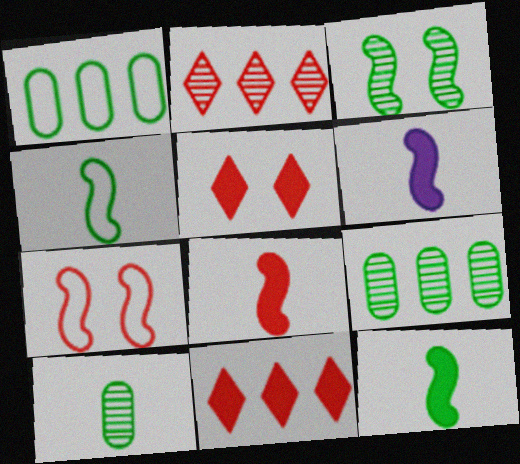[[6, 8, 12]]